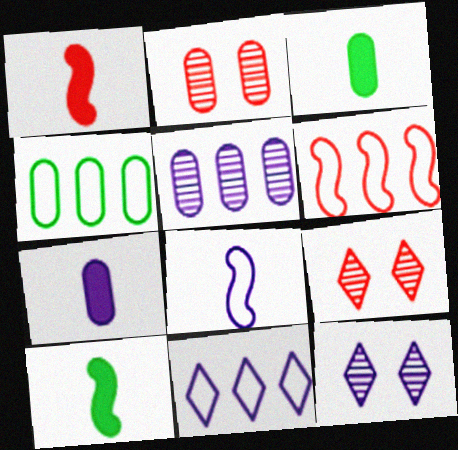[[1, 4, 12], 
[2, 4, 7], 
[2, 10, 11], 
[3, 6, 12], 
[4, 6, 11]]